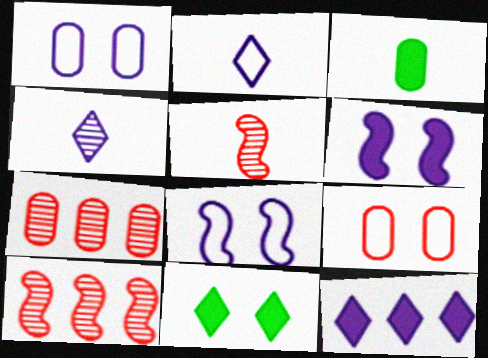[[1, 3, 7], 
[2, 3, 5]]